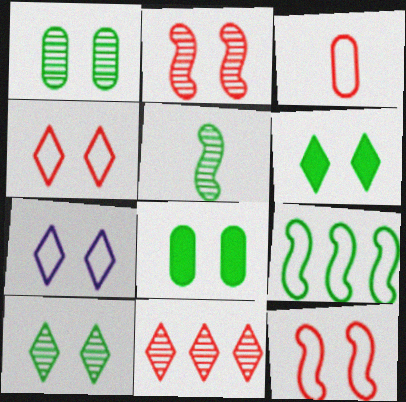[[2, 7, 8], 
[3, 7, 9]]